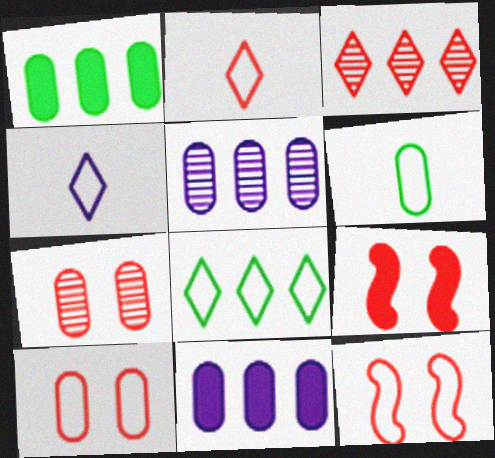[[6, 7, 11]]